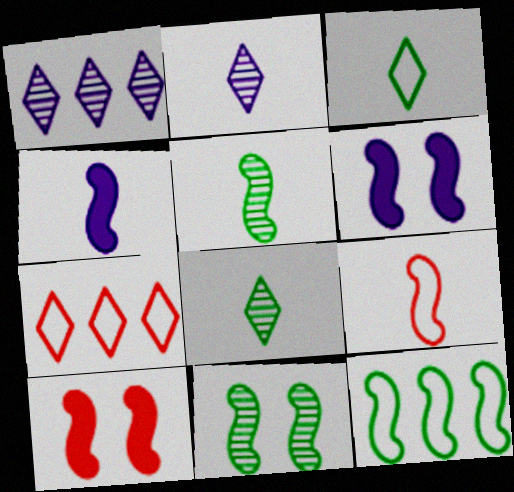[[4, 5, 9]]